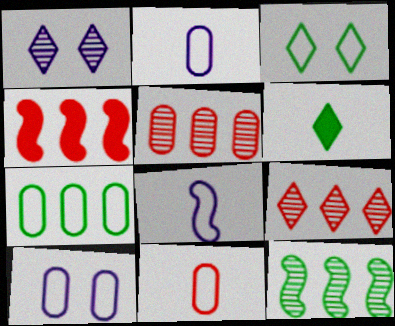[[7, 10, 11]]